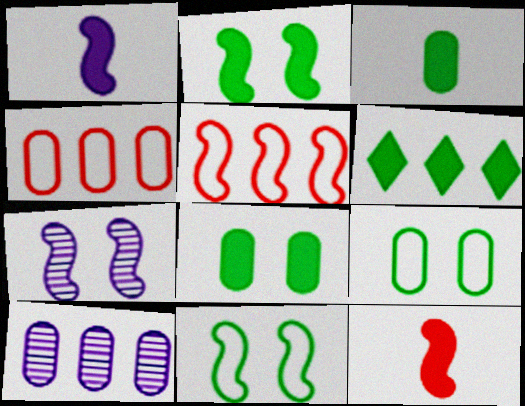[[2, 3, 6], 
[5, 6, 10]]